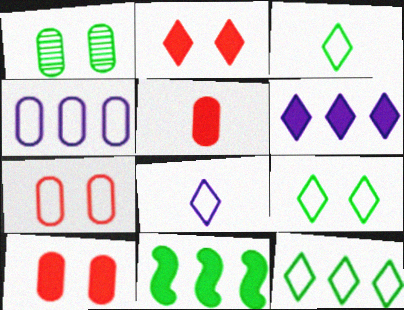[[1, 3, 11], 
[1, 4, 5], 
[3, 9, 12]]